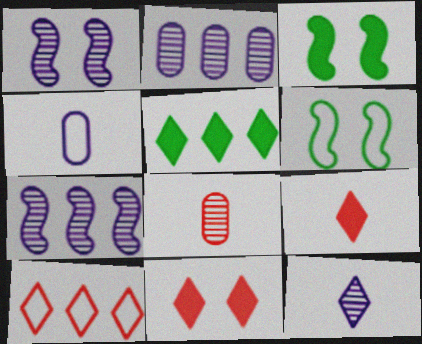[[1, 2, 12], 
[2, 6, 9], 
[4, 6, 10]]